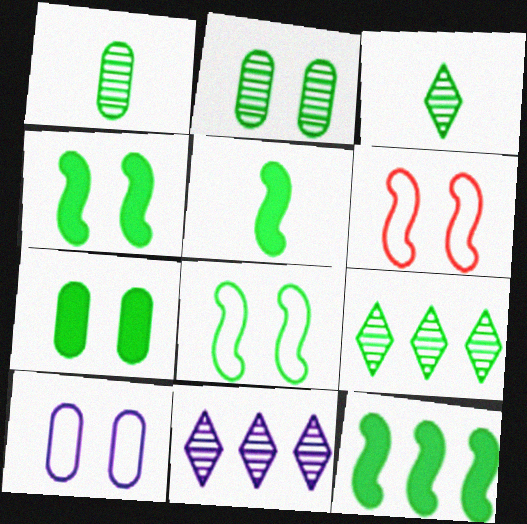[[4, 5, 12]]